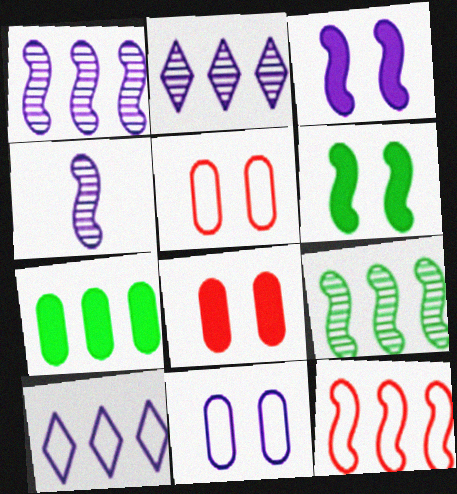[[2, 7, 12], 
[4, 6, 12]]